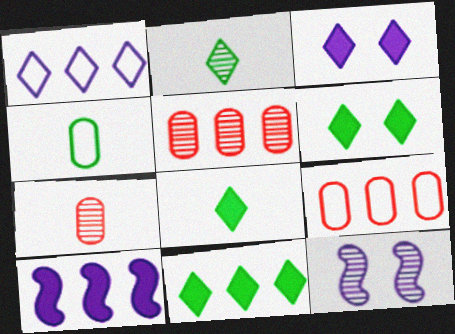[[2, 5, 12], 
[6, 8, 11], 
[8, 9, 12]]